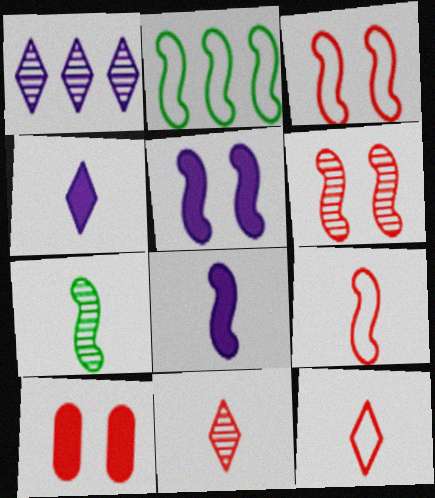[[2, 6, 8], 
[7, 8, 9]]